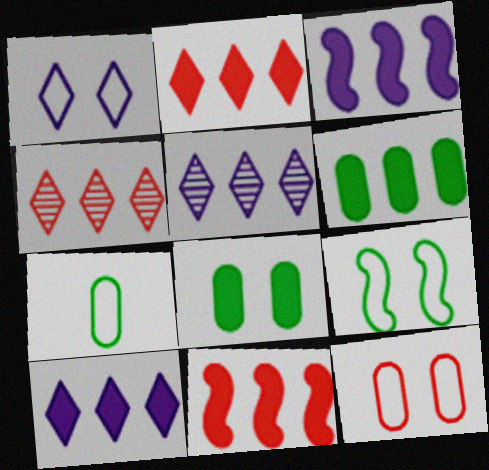[[1, 9, 12], 
[2, 3, 6], 
[6, 10, 11]]